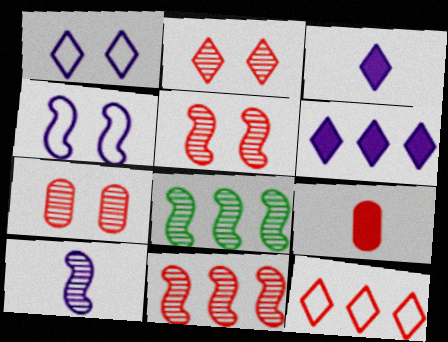[[1, 8, 9], 
[2, 5, 7], 
[5, 8, 10], 
[5, 9, 12]]